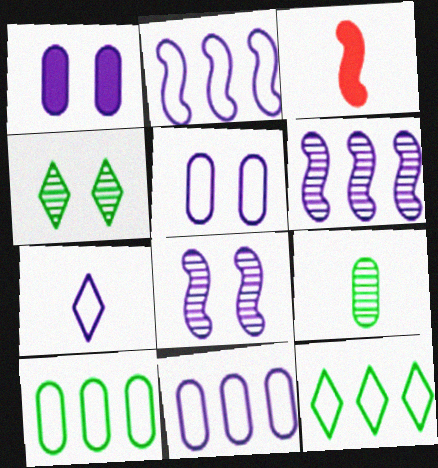[[1, 6, 7], 
[2, 5, 7], 
[3, 4, 11], 
[3, 7, 9]]